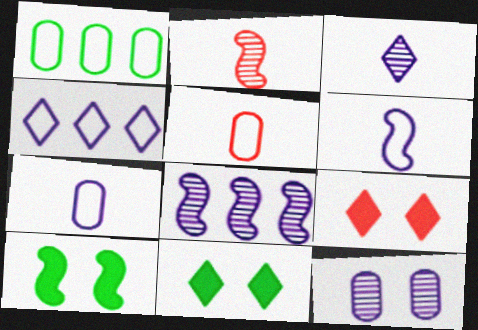[[3, 8, 12], 
[5, 8, 11]]